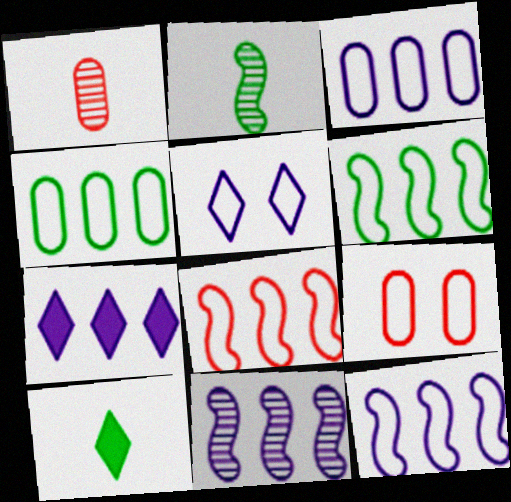[[2, 7, 9], 
[3, 7, 11], 
[6, 8, 12], 
[9, 10, 11]]